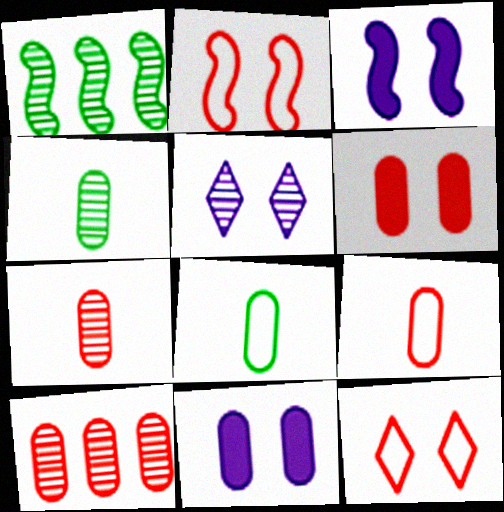[[1, 5, 7], 
[6, 9, 10], 
[8, 10, 11]]